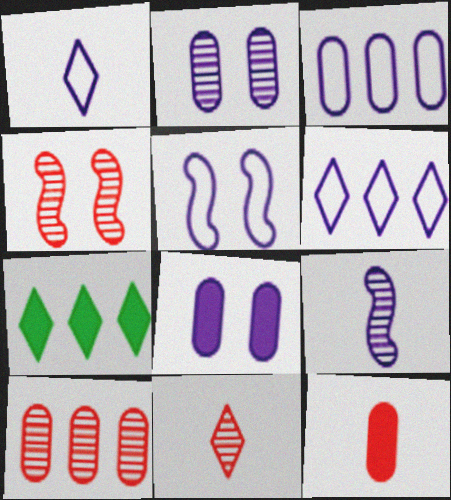[[1, 3, 5], 
[4, 10, 11], 
[6, 8, 9]]